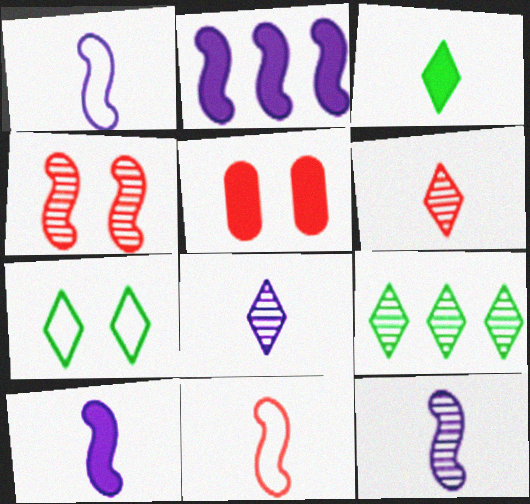[[1, 5, 9], 
[1, 10, 12], 
[2, 3, 5], 
[3, 7, 9]]